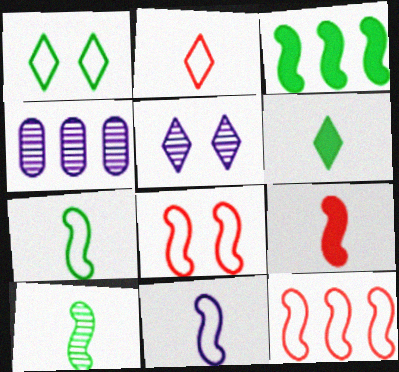[[1, 4, 9], 
[4, 6, 8], 
[9, 10, 11]]